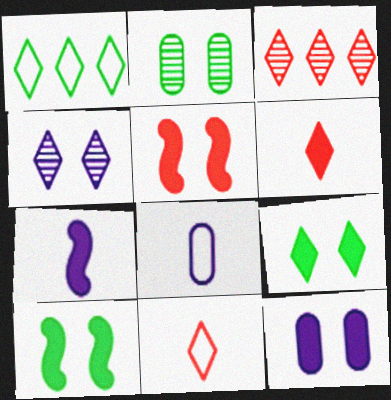[[1, 4, 6], 
[3, 8, 10], 
[5, 9, 12]]